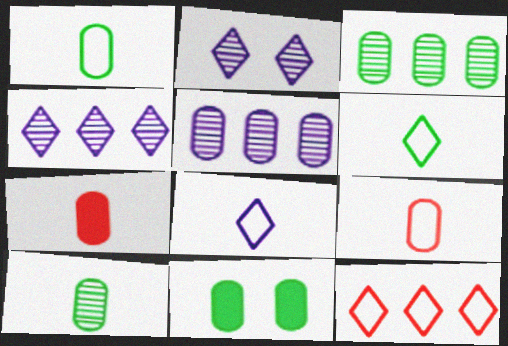[[1, 3, 11], 
[5, 9, 11]]